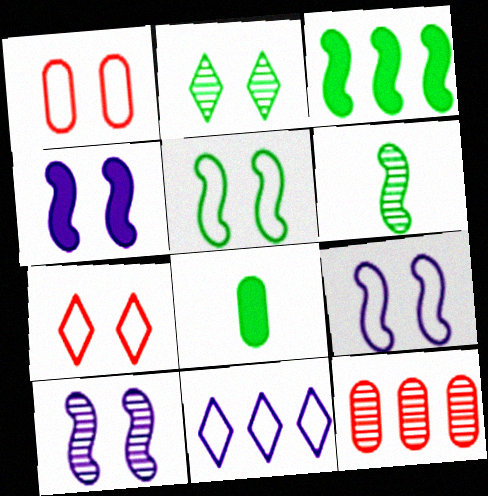[[1, 2, 4], 
[3, 5, 6], 
[3, 11, 12], 
[4, 9, 10]]